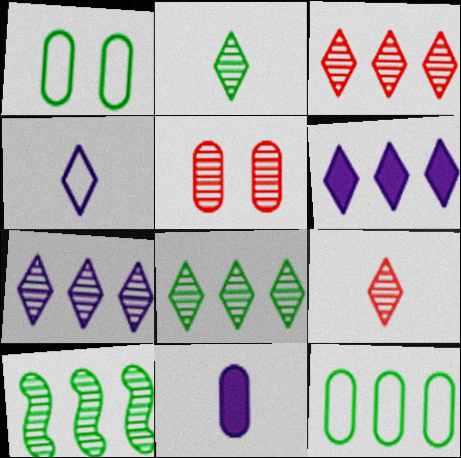[[3, 7, 8], 
[5, 11, 12]]